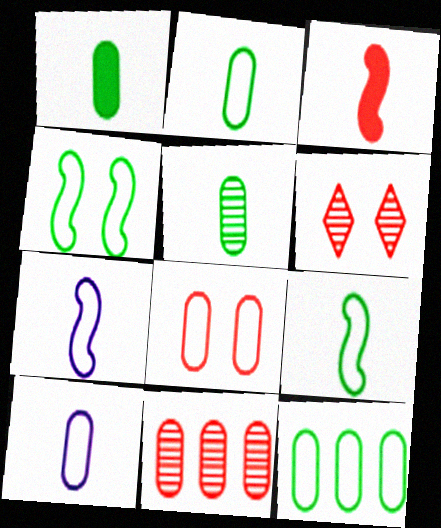[[1, 2, 5], 
[8, 10, 12]]